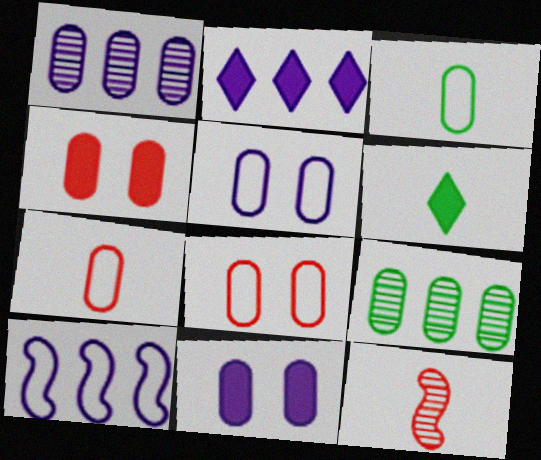[[1, 2, 10], 
[1, 3, 4], 
[7, 9, 11]]